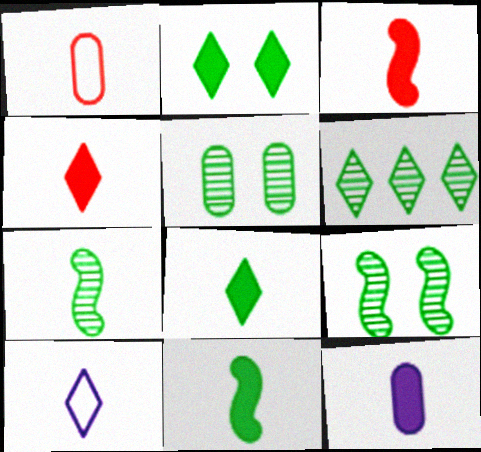[[3, 8, 12], 
[4, 11, 12], 
[5, 6, 7]]